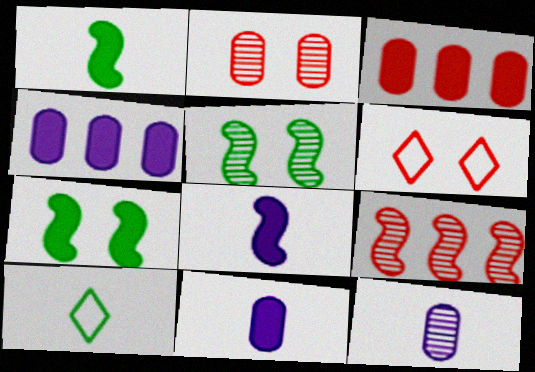[]